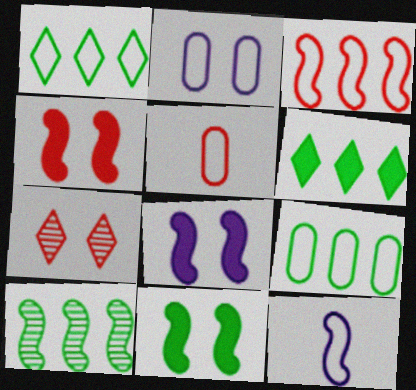[[2, 5, 9], 
[2, 7, 11], 
[4, 8, 11], 
[4, 10, 12], 
[6, 9, 10]]